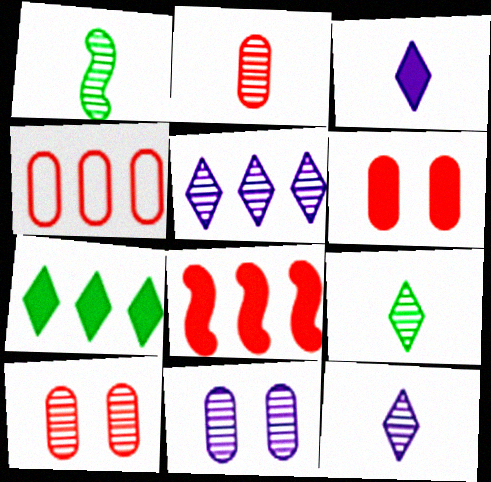[[1, 2, 12], 
[1, 5, 10], 
[2, 4, 6]]